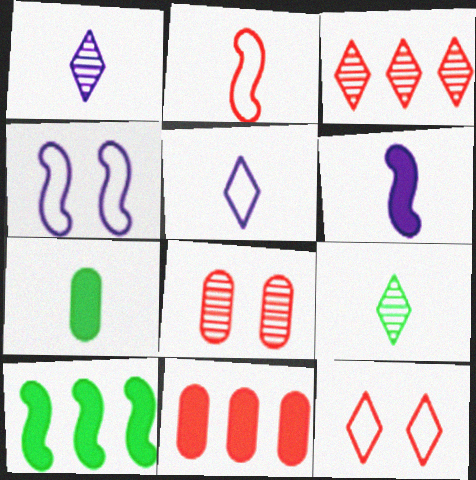[[1, 2, 7], 
[3, 4, 7], 
[4, 9, 11], 
[5, 8, 10]]